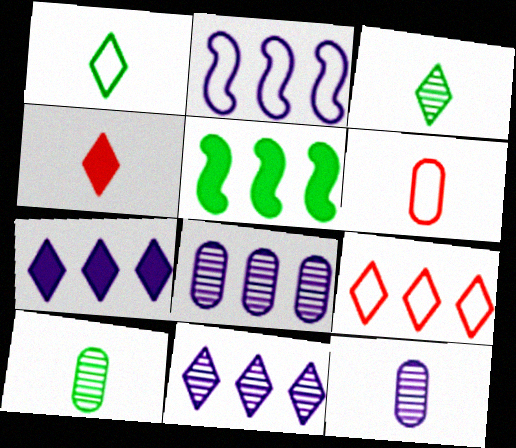[[2, 7, 8], 
[5, 8, 9]]